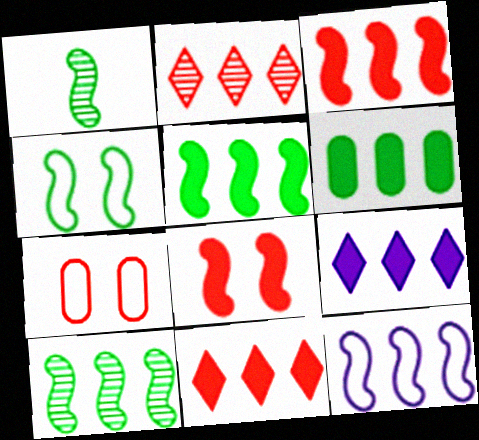[[1, 4, 5], 
[1, 7, 9], 
[1, 8, 12], 
[2, 6, 12], 
[3, 6, 9], 
[3, 10, 12]]